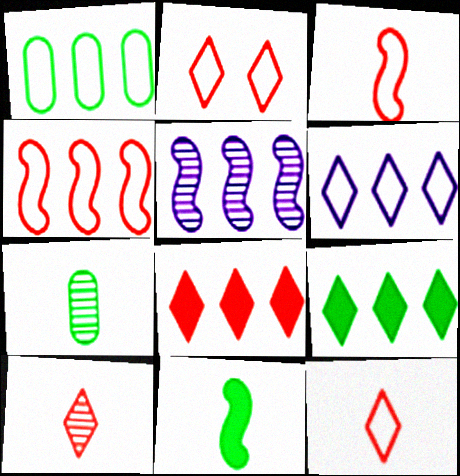[[1, 4, 6], 
[1, 5, 8], 
[2, 8, 10]]